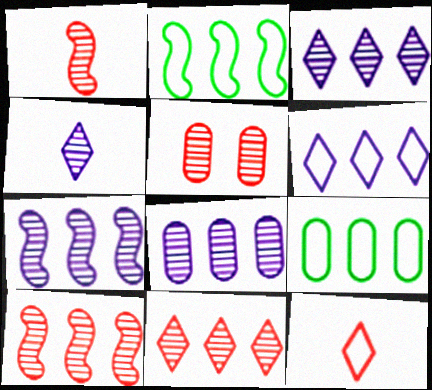[[1, 5, 11], 
[3, 7, 8]]